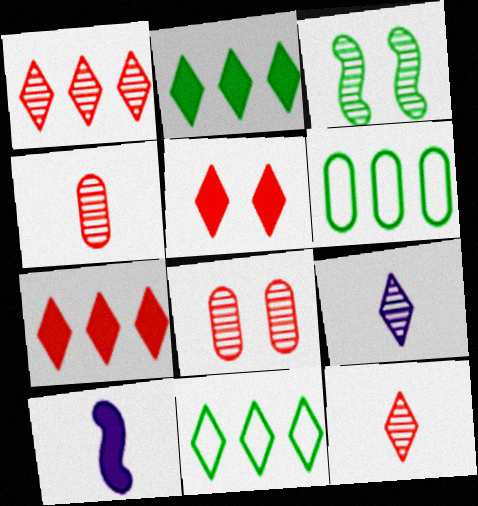[[5, 9, 11], 
[8, 10, 11]]